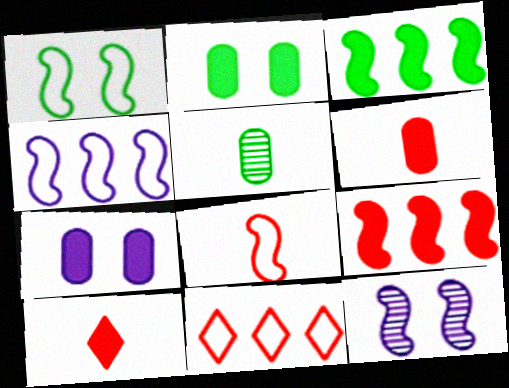[[1, 4, 8], 
[3, 7, 10], 
[3, 8, 12]]